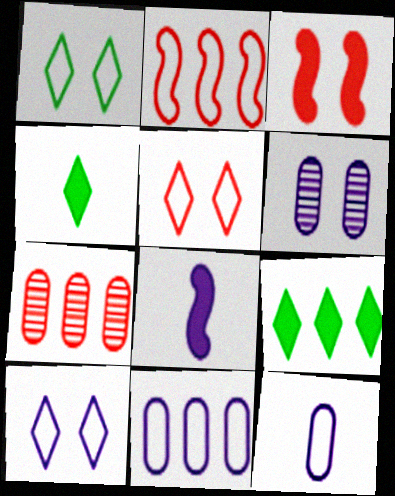[[1, 2, 12], 
[1, 3, 6], 
[1, 5, 10], 
[1, 7, 8], 
[2, 4, 6]]